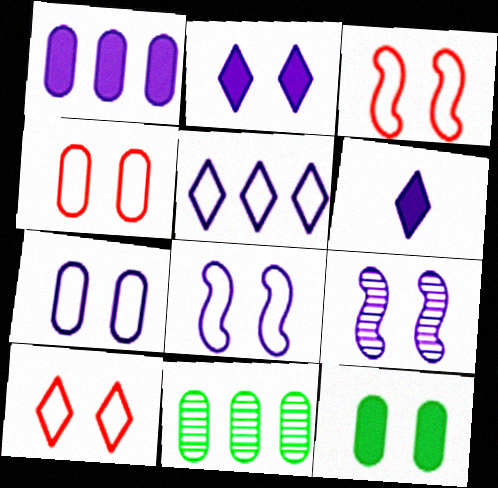[[2, 7, 9], 
[3, 4, 10], 
[3, 6, 11], 
[9, 10, 12]]